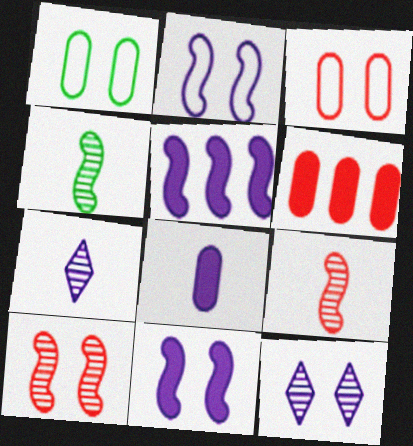[]